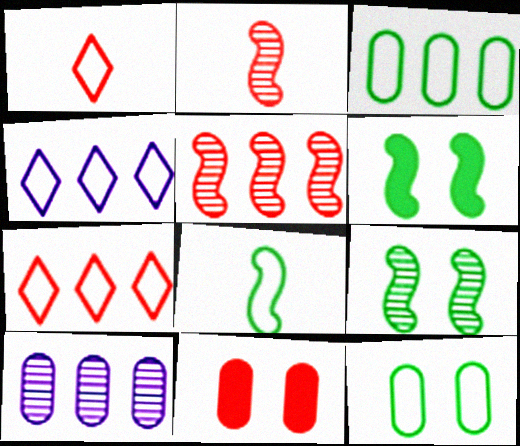[[1, 5, 11], 
[1, 6, 10], 
[2, 7, 11]]